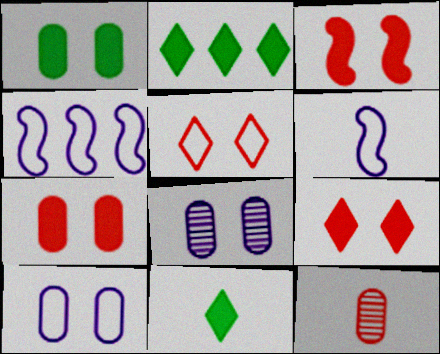[[3, 7, 9], 
[6, 11, 12]]